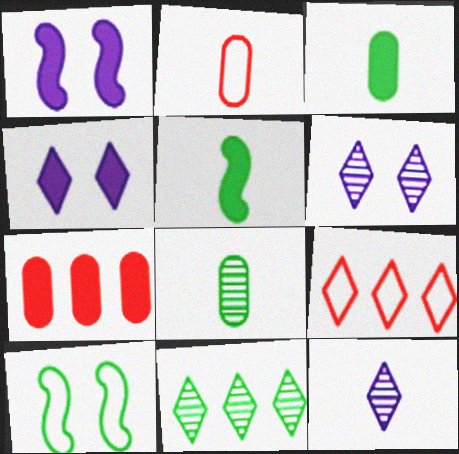[[1, 2, 11], 
[1, 8, 9], 
[2, 5, 12], 
[3, 10, 11], 
[4, 5, 7], 
[7, 10, 12]]